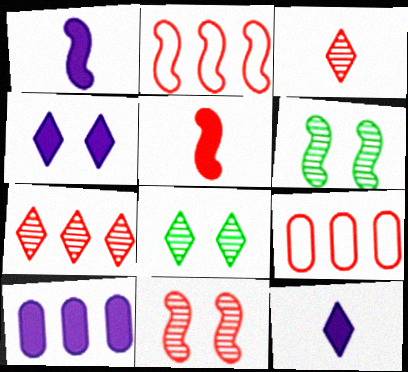[[1, 2, 6], 
[1, 4, 10], 
[1, 8, 9], 
[2, 5, 11], 
[6, 9, 12]]